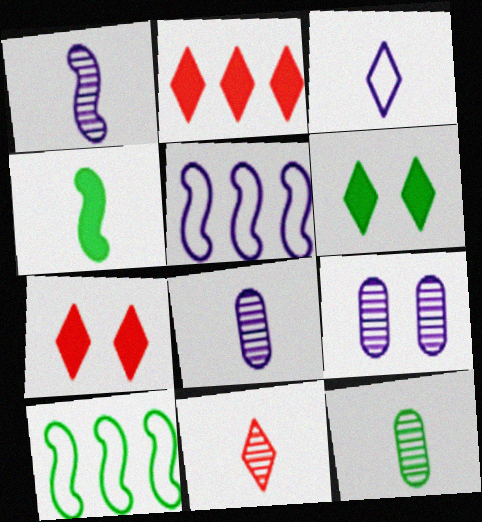[[1, 11, 12], 
[5, 7, 12], 
[6, 10, 12], 
[7, 8, 10]]